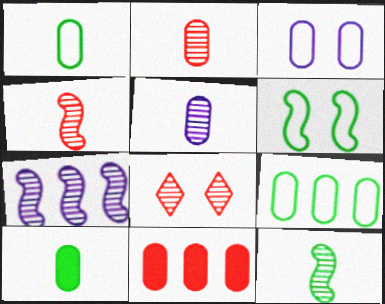[]